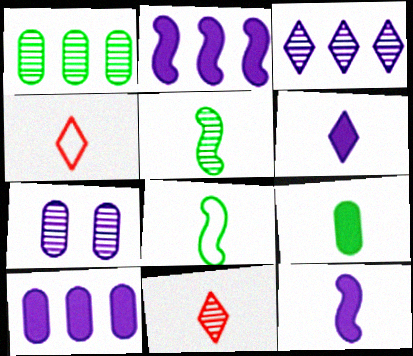[]